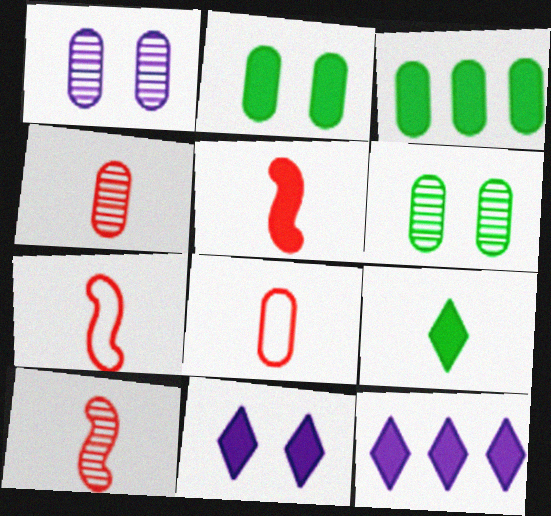[[1, 3, 8], 
[2, 5, 12], 
[3, 5, 11], 
[5, 7, 10], 
[6, 7, 12]]